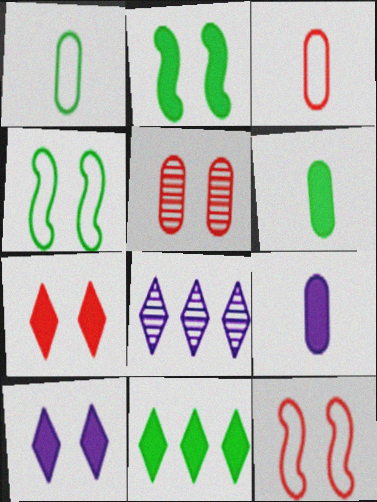[[2, 3, 8], 
[2, 6, 11], 
[4, 5, 10], 
[5, 7, 12], 
[6, 8, 12]]